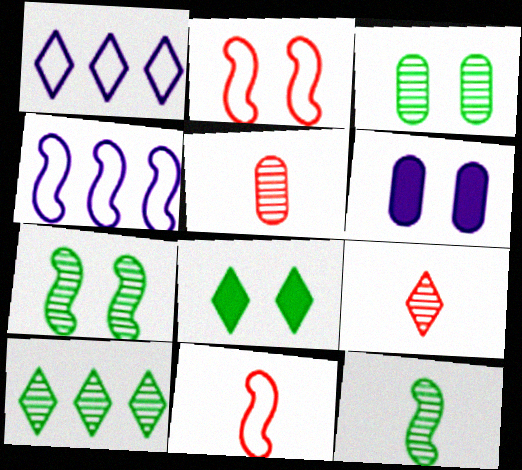[[1, 8, 9], 
[3, 10, 12], 
[4, 5, 8], 
[6, 10, 11]]